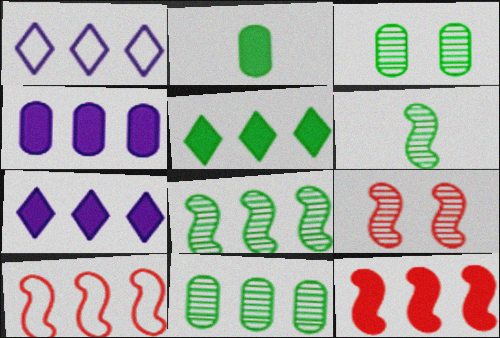[[1, 2, 9], 
[1, 11, 12], 
[4, 5, 12], 
[7, 10, 11]]